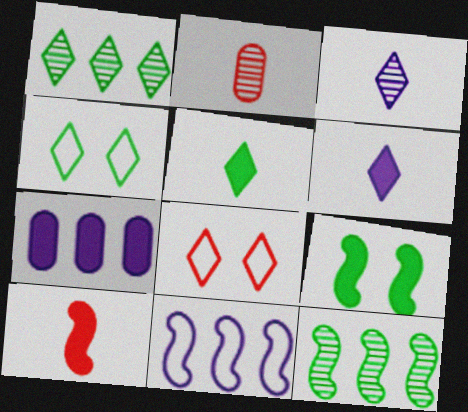[[1, 4, 5], 
[1, 6, 8]]